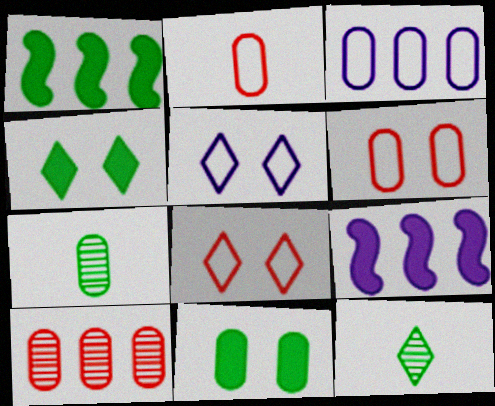[[6, 9, 12], 
[7, 8, 9]]